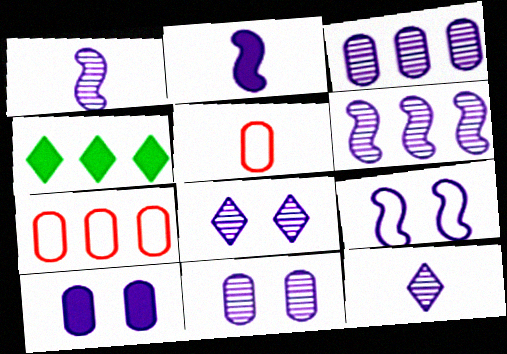[[1, 3, 8], 
[2, 6, 9], 
[4, 6, 7], 
[6, 11, 12], 
[8, 9, 10]]